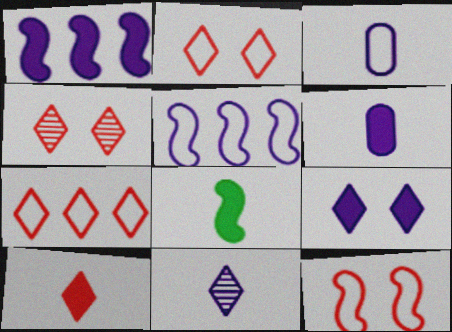[[1, 6, 9], 
[4, 7, 10], 
[6, 8, 10]]